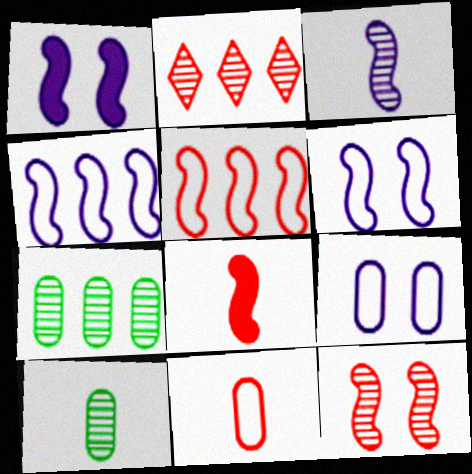[[1, 3, 4], 
[5, 8, 12]]